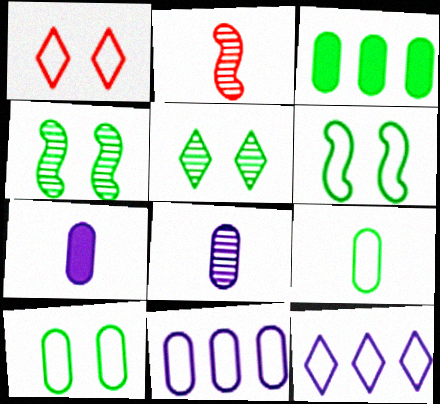[]